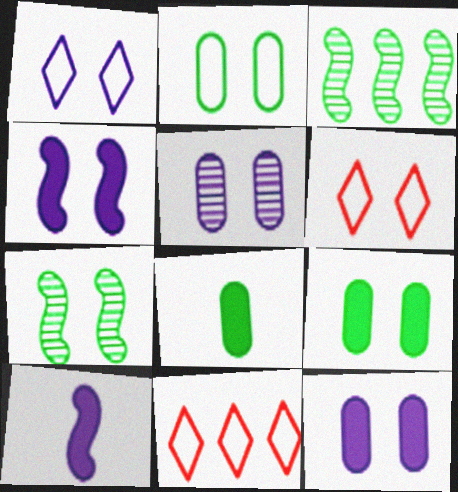[[1, 4, 5], 
[6, 7, 12]]